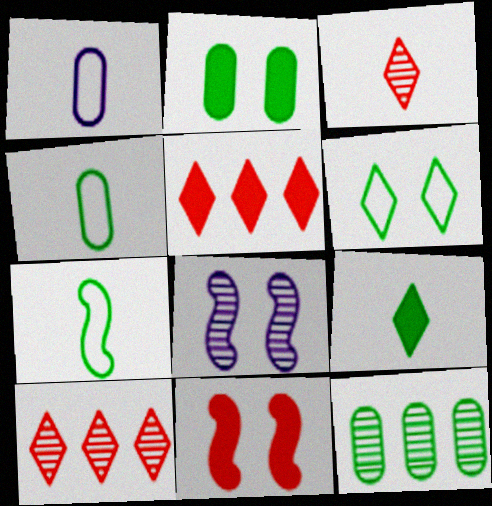[[2, 4, 12], 
[3, 8, 12], 
[4, 5, 8]]